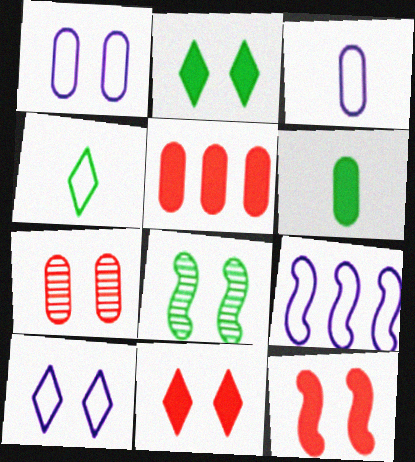[[1, 8, 11], 
[3, 9, 10]]